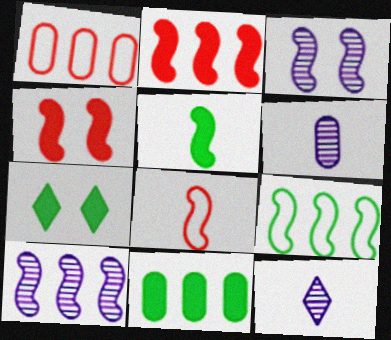[[2, 9, 10], 
[5, 7, 11]]